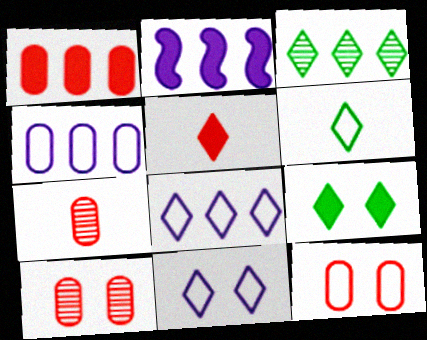[[1, 7, 12], 
[2, 6, 10], 
[3, 5, 11], 
[3, 6, 9]]